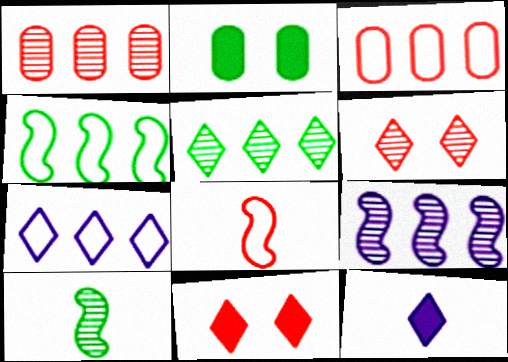[[1, 5, 9], 
[1, 8, 11], 
[3, 4, 7]]